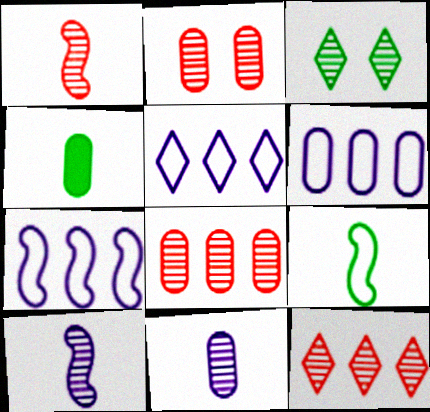[[1, 2, 12], 
[2, 4, 6], 
[3, 8, 10], 
[5, 6, 7]]